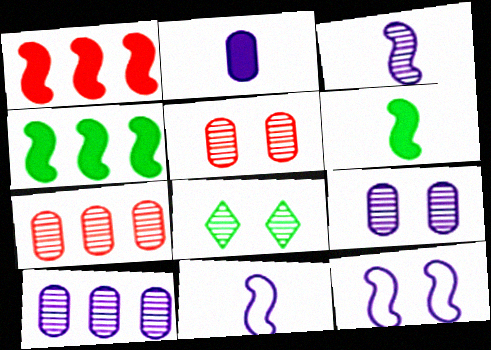[[3, 7, 8]]